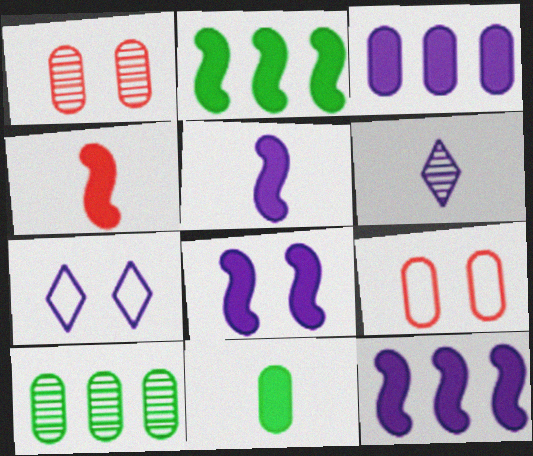[[2, 4, 8], 
[2, 6, 9], 
[4, 7, 10], 
[5, 8, 12]]